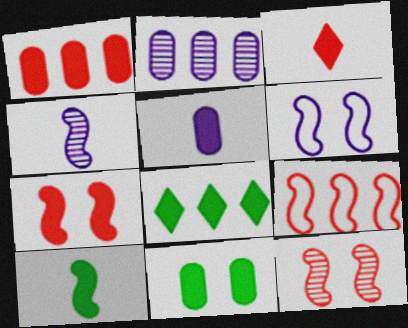[[1, 3, 7], 
[1, 5, 11], 
[2, 8, 9], 
[3, 5, 10], 
[5, 7, 8], 
[8, 10, 11]]